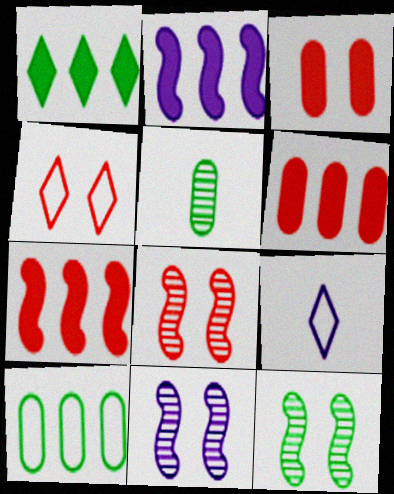[[1, 2, 6], 
[2, 4, 5], 
[3, 4, 8], 
[6, 9, 12], 
[8, 11, 12]]